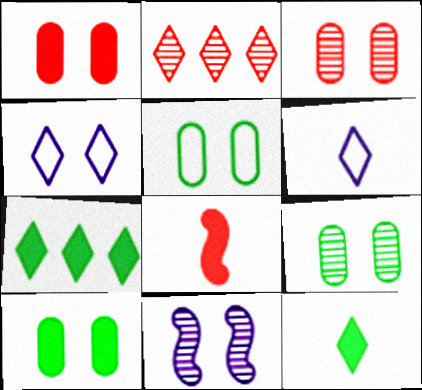[[2, 4, 12], 
[5, 9, 10]]